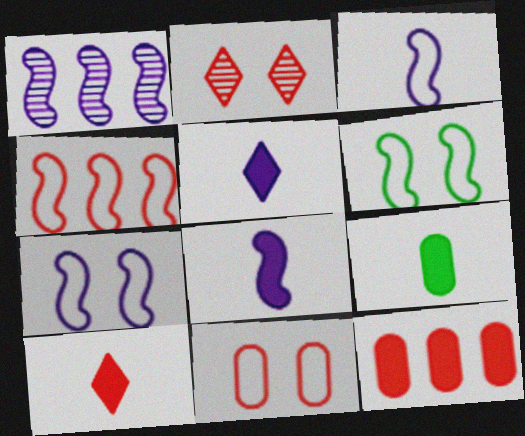[[1, 7, 8], 
[3, 4, 6], 
[8, 9, 10]]